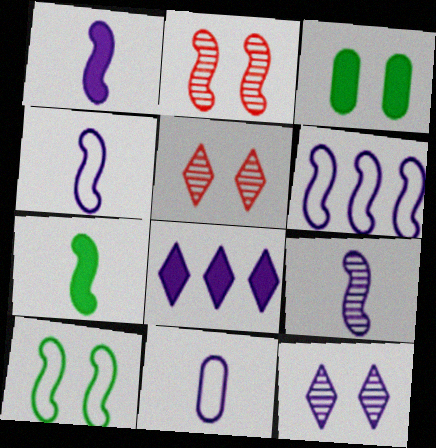[[1, 4, 9], 
[2, 6, 7]]